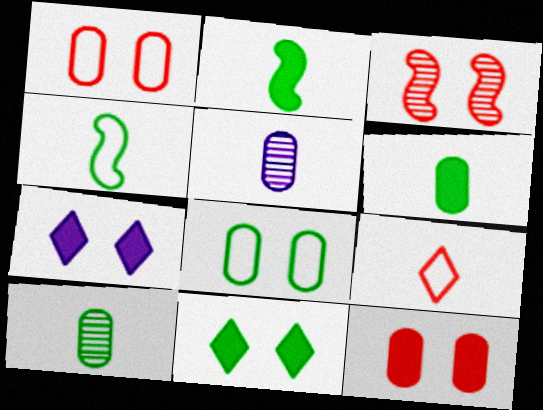[[2, 5, 9], 
[3, 7, 8]]